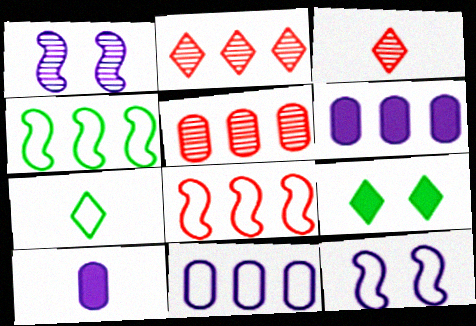[[2, 4, 6]]